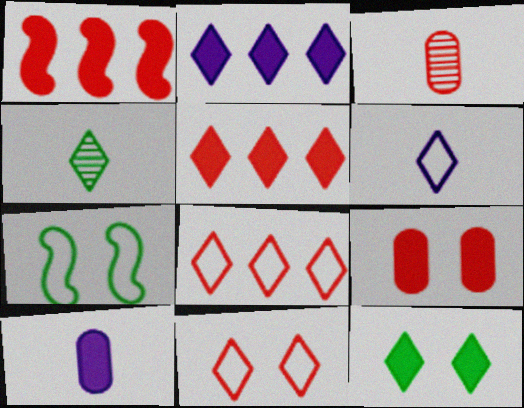[[1, 3, 11], 
[1, 10, 12], 
[2, 3, 7], 
[2, 4, 11]]